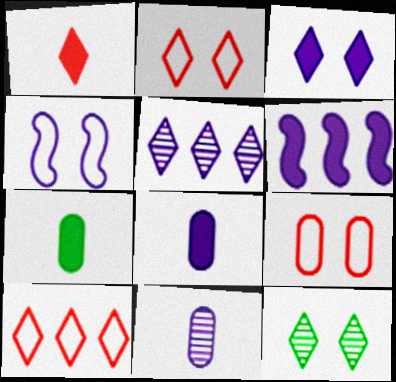[[2, 3, 12], 
[3, 6, 8], 
[4, 5, 8]]